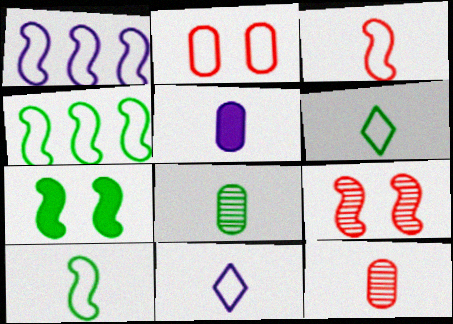[[1, 2, 6], 
[2, 4, 11]]